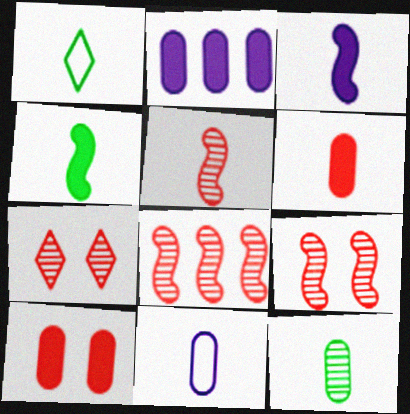[[1, 2, 9], 
[1, 4, 12], 
[5, 8, 9], 
[6, 11, 12]]